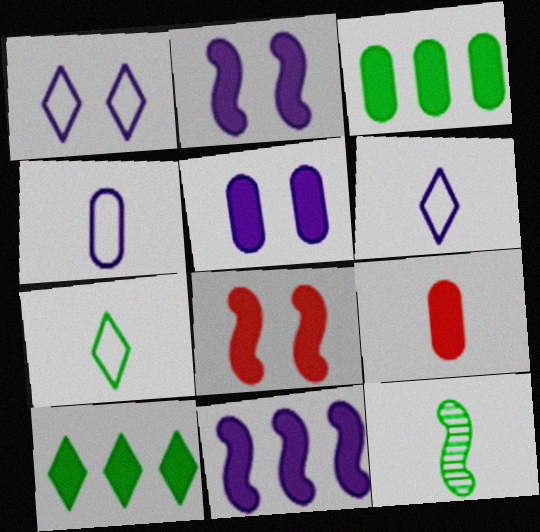[[2, 9, 10], 
[3, 5, 9], 
[6, 9, 12]]